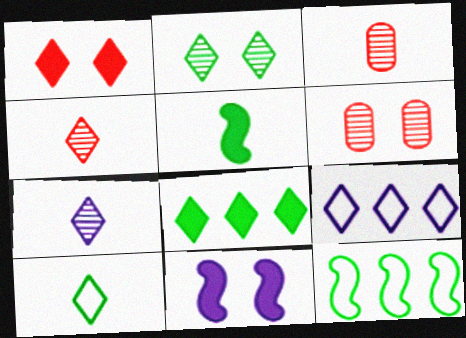[[2, 8, 10], 
[5, 6, 9]]